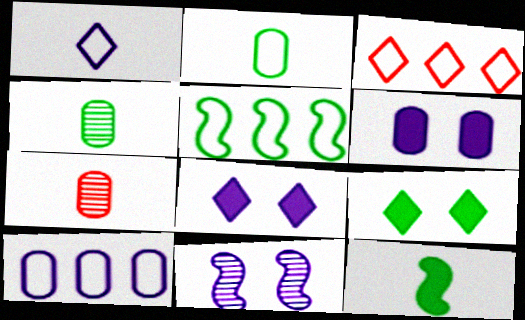[[1, 7, 12], 
[3, 5, 10], 
[4, 5, 9], 
[5, 7, 8]]